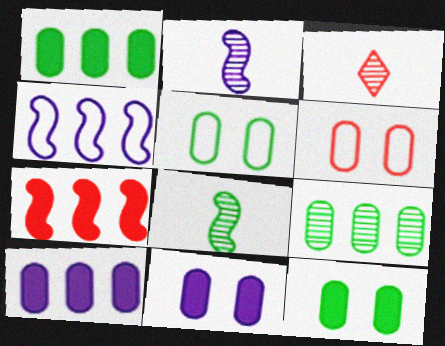[[3, 4, 12], 
[3, 6, 7]]